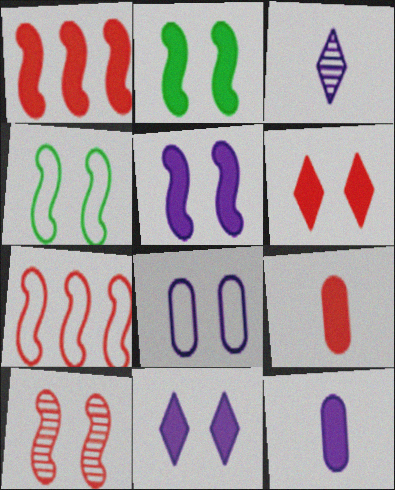[[1, 6, 9], 
[4, 5, 10]]